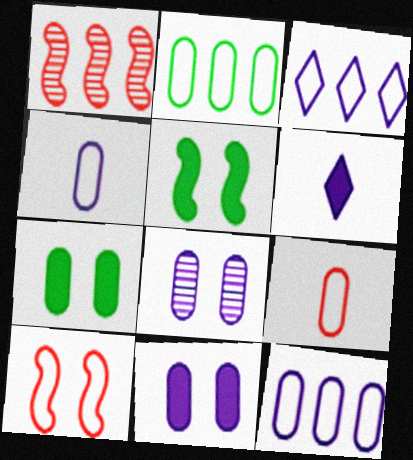[]